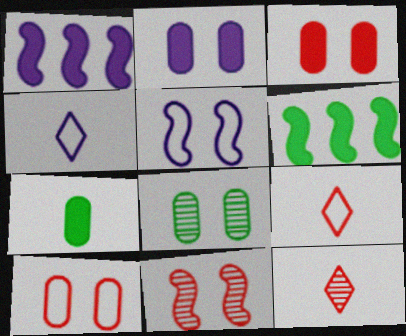[[1, 8, 9], 
[2, 8, 10]]